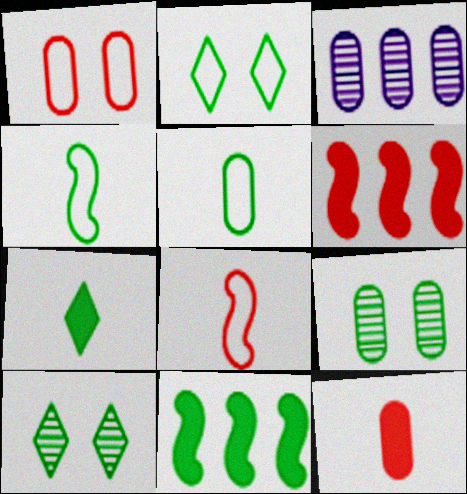[[5, 10, 11]]